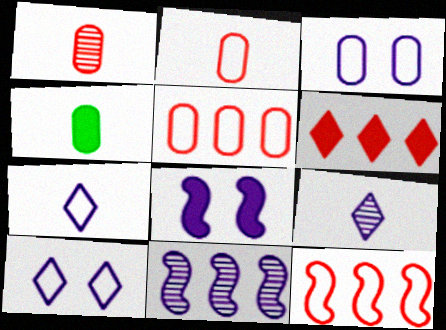[[4, 6, 8]]